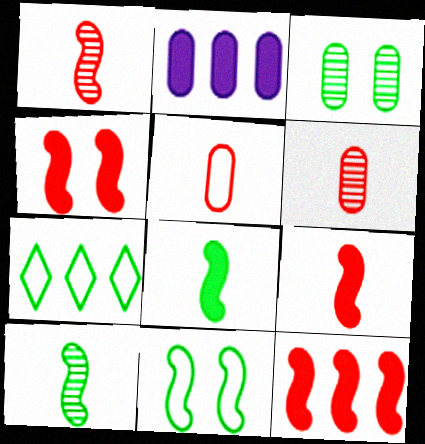[[2, 3, 5], 
[3, 7, 8], 
[4, 9, 12]]